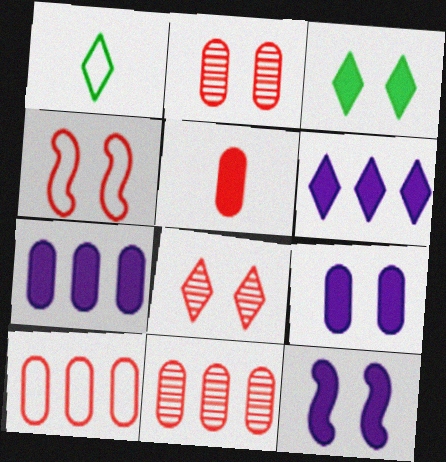[[1, 6, 8], 
[1, 11, 12], 
[2, 5, 10]]